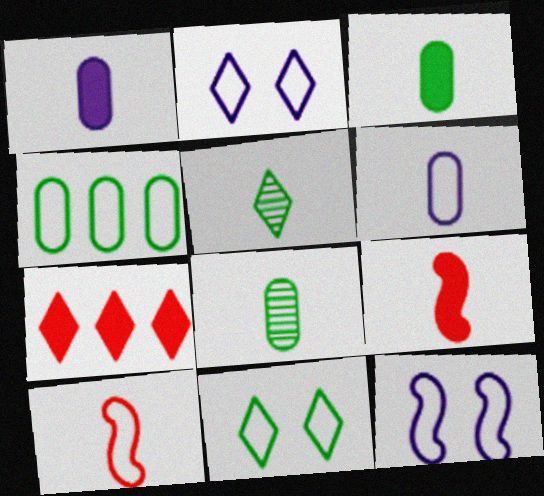[[1, 5, 10], 
[2, 4, 10], 
[2, 5, 7], 
[5, 6, 9], 
[7, 8, 12]]